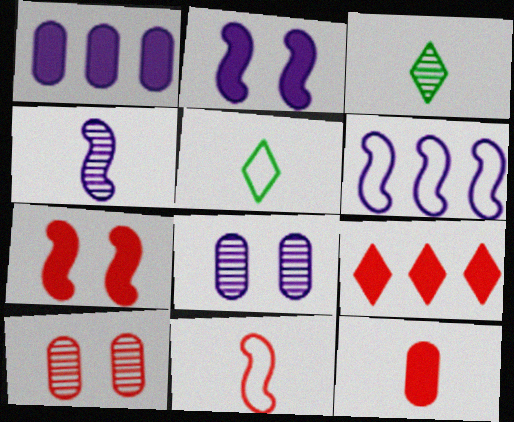[[2, 4, 6], 
[4, 5, 12], 
[7, 9, 12], 
[9, 10, 11]]